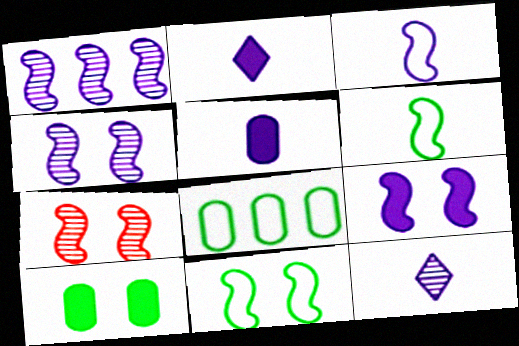[[1, 3, 9], 
[2, 7, 8], 
[3, 5, 12], 
[7, 9, 11]]